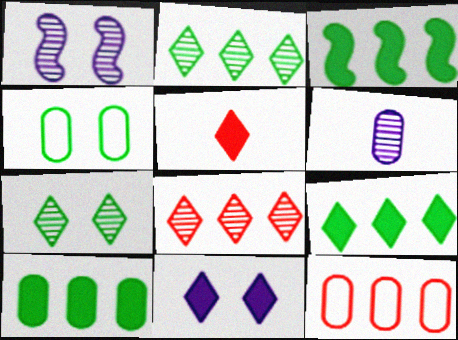[[3, 9, 10], 
[5, 9, 11]]